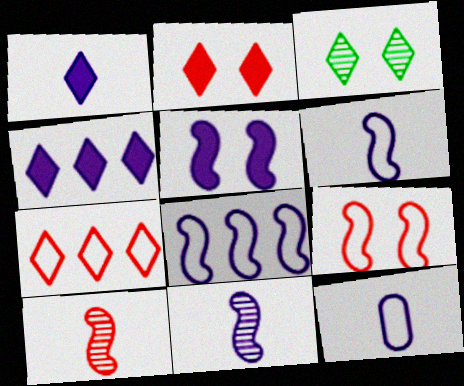[[1, 3, 7], 
[1, 11, 12], 
[5, 8, 11]]